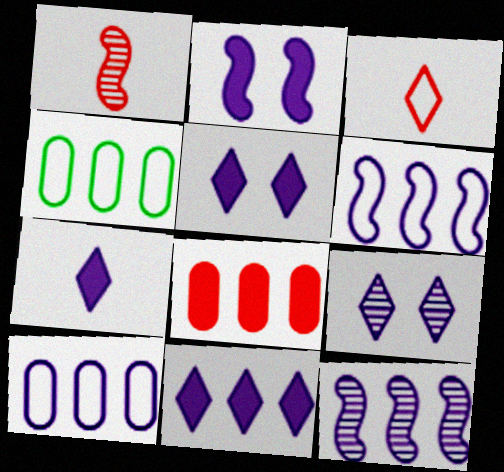[[1, 4, 5], 
[5, 7, 11], 
[10, 11, 12]]